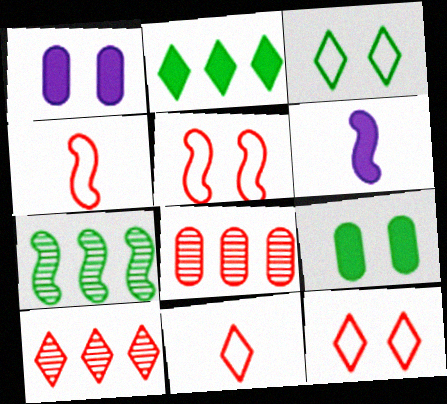[[1, 7, 11], 
[3, 6, 8], 
[5, 6, 7]]